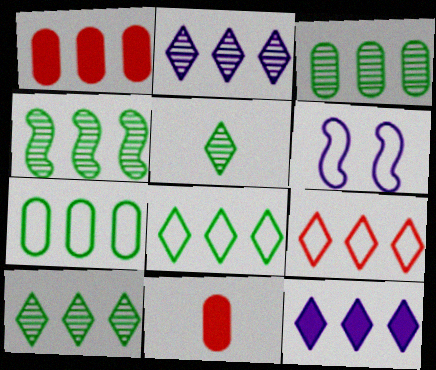[[1, 5, 6], 
[3, 4, 10], 
[6, 10, 11], 
[9, 10, 12]]